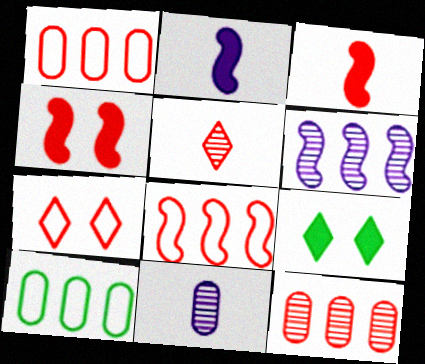[[1, 4, 5], 
[3, 7, 12], 
[8, 9, 11]]